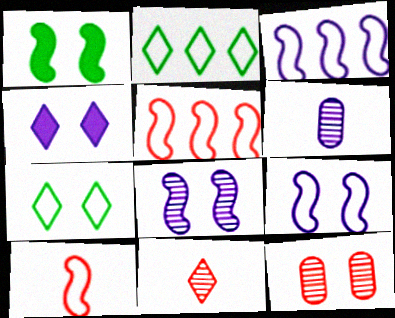[[2, 4, 11], 
[3, 4, 6]]